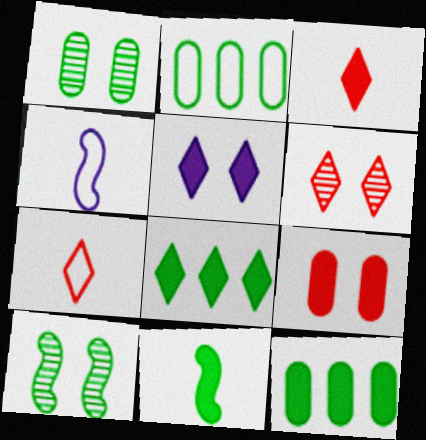[[3, 5, 8], 
[4, 6, 12]]